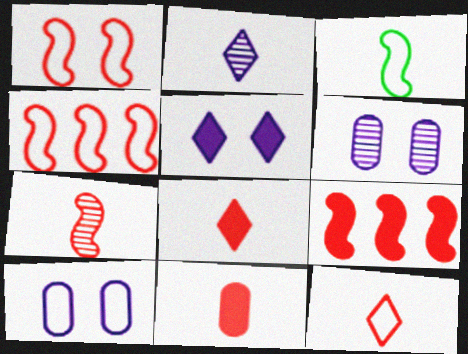[[1, 7, 9], 
[2, 3, 11], 
[7, 11, 12]]